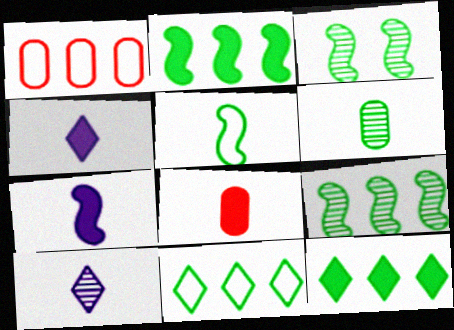[[1, 3, 4], 
[2, 3, 5], 
[5, 8, 10]]